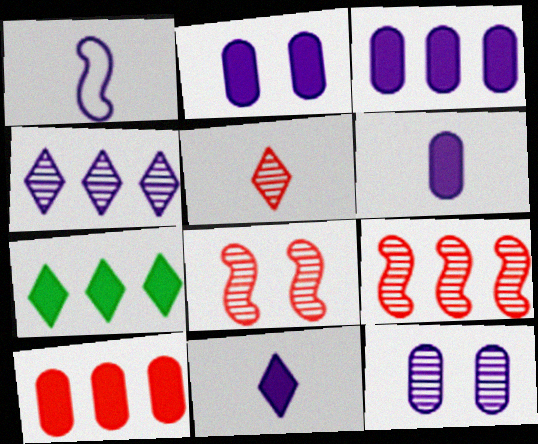[[1, 2, 4], 
[2, 3, 6]]